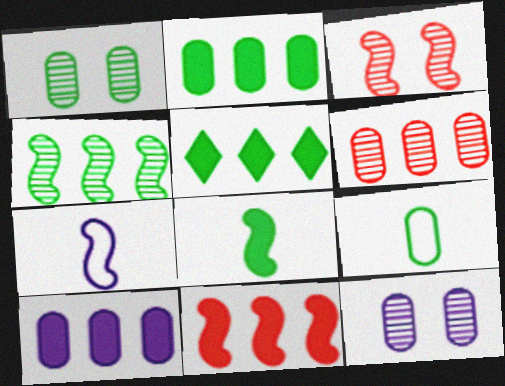[[1, 2, 9], 
[5, 10, 11]]